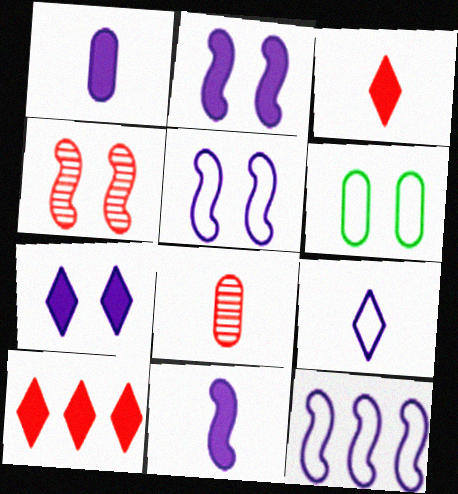[[4, 6, 7]]